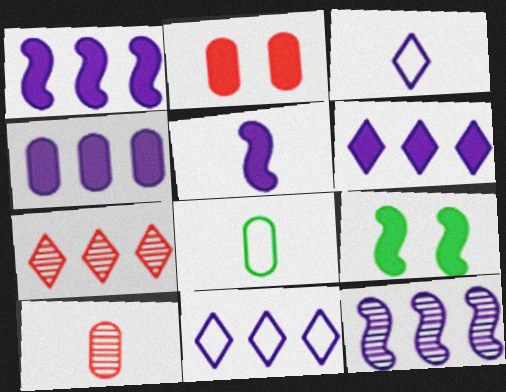[[1, 4, 6], 
[4, 11, 12], 
[9, 10, 11]]